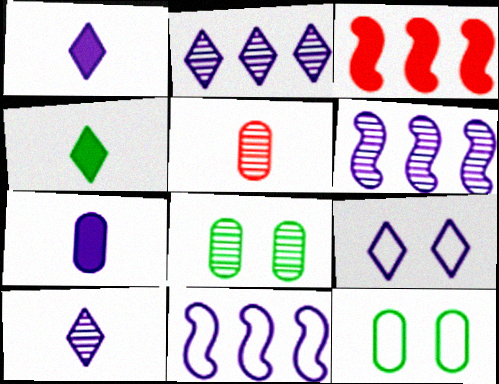[[1, 2, 9], 
[3, 10, 12], 
[6, 7, 9]]